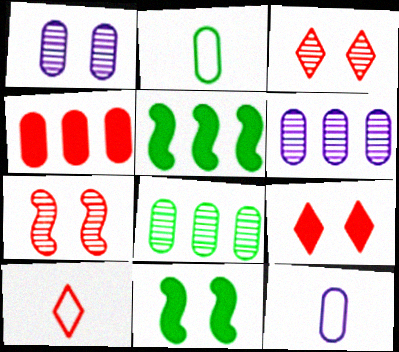[[1, 2, 4], 
[1, 5, 10], 
[3, 5, 12], 
[4, 7, 10], 
[6, 10, 11]]